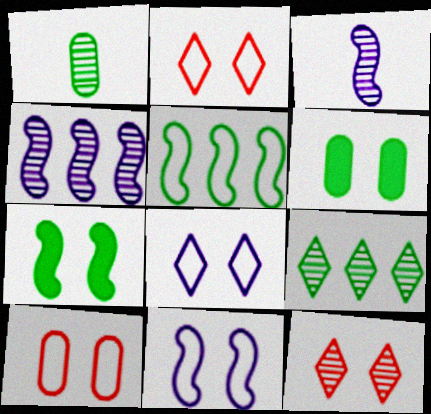[[1, 4, 12], 
[6, 11, 12]]